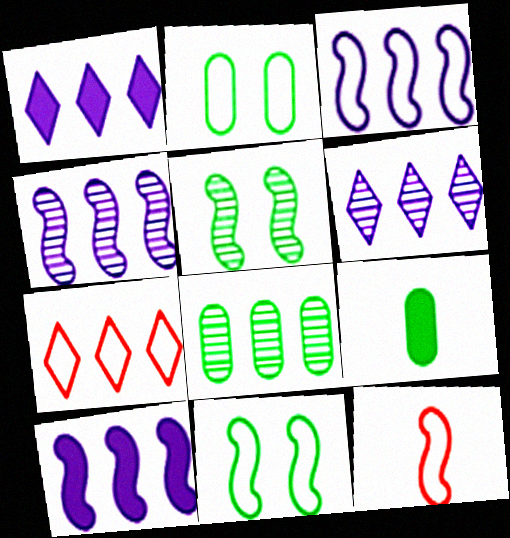[[2, 8, 9], 
[3, 4, 10], 
[3, 11, 12], 
[5, 10, 12], 
[7, 8, 10]]